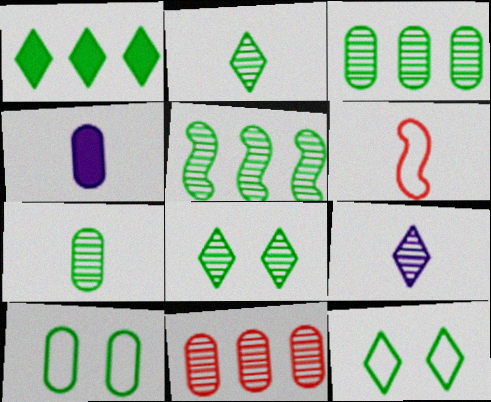[[1, 2, 12], 
[2, 4, 6], 
[4, 10, 11], 
[5, 7, 8]]